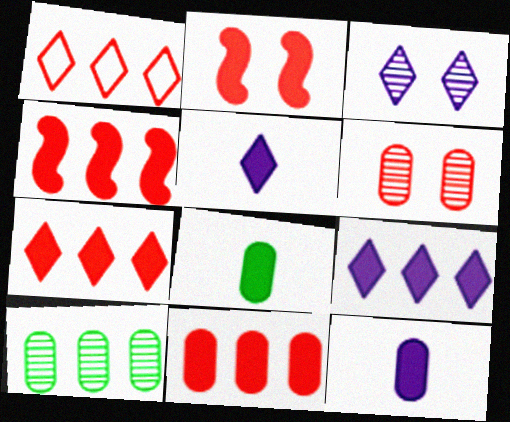[[2, 8, 9], 
[4, 7, 11]]